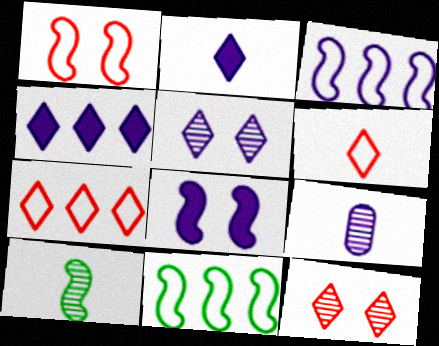[]